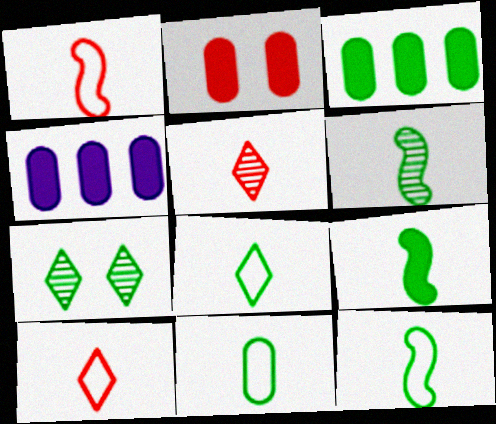[[1, 4, 7], 
[3, 7, 12], 
[6, 9, 12], 
[8, 11, 12]]